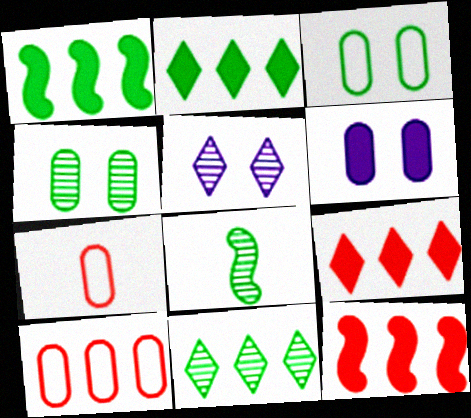[[1, 5, 7], 
[2, 3, 8], 
[4, 8, 11]]